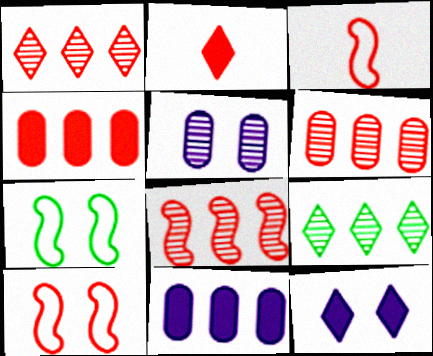[[1, 6, 8], 
[2, 6, 10]]